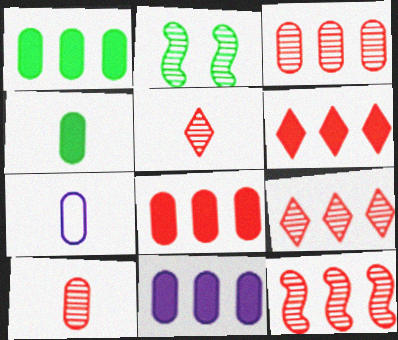[[1, 8, 11], 
[2, 6, 7], 
[3, 9, 12], 
[4, 7, 10]]